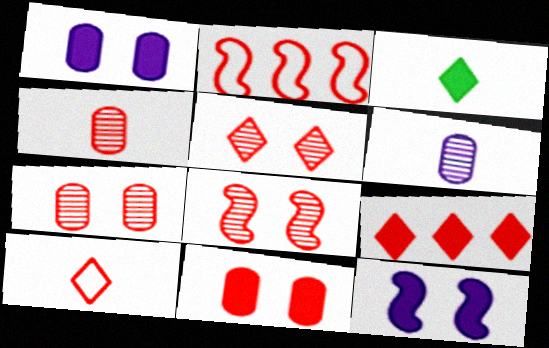[[5, 7, 8], 
[5, 9, 10]]